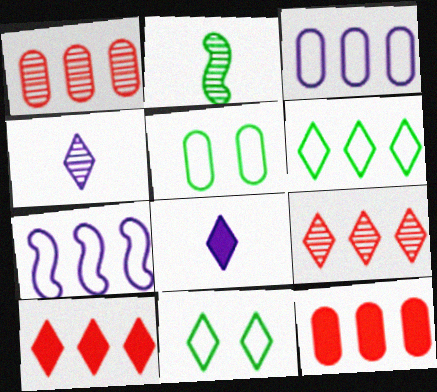[[4, 10, 11], 
[8, 9, 11]]